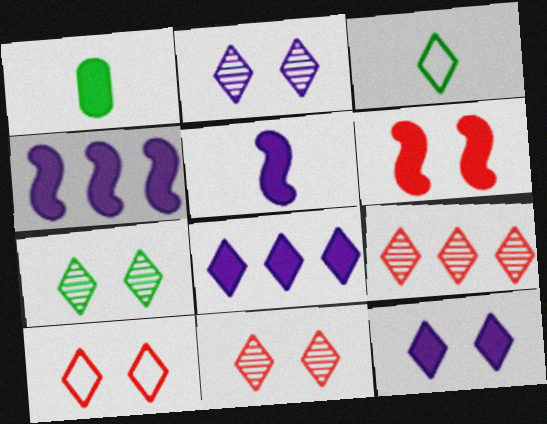[[1, 6, 8], 
[2, 7, 11], 
[3, 8, 11], 
[3, 9, 12], 
[7, 10, 12]]